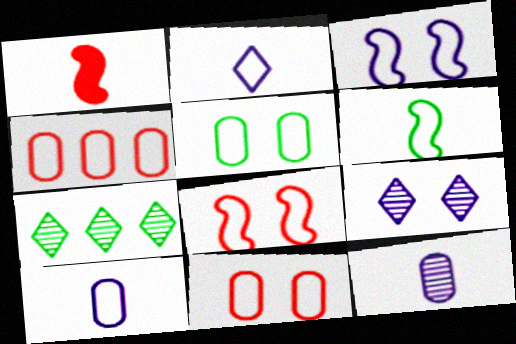[[4, 5, 10]]